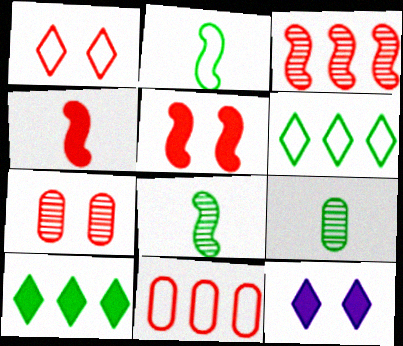[[1, 5, 7], 
[8, 11, 12]]